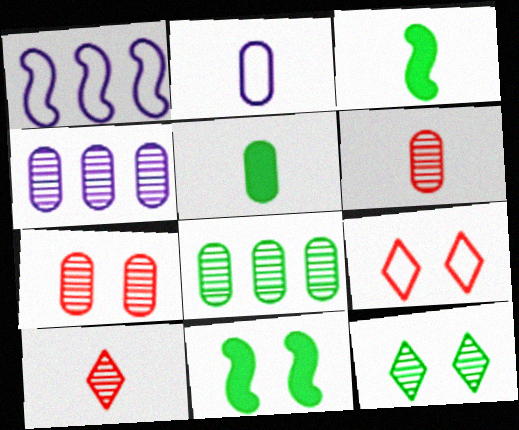[[2, 3, 10], 
[2, 5, 6], 
[3, 4, 9]]